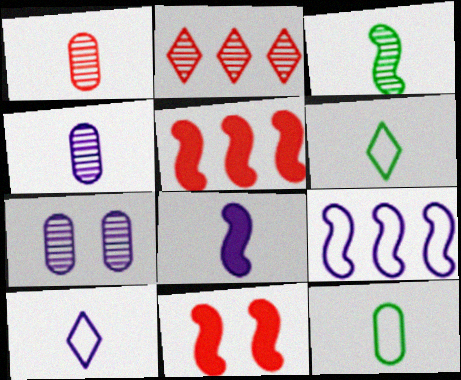[[1, 6, 8], 
[2, 3, 7], 
[3, 9, 11], 
[4, 8, 10], 
[5, 6, 7]]